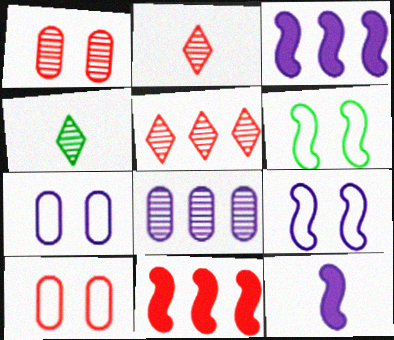[[2, 10, 11], 
[3, 4, 10], 
[4, 7, 11]]